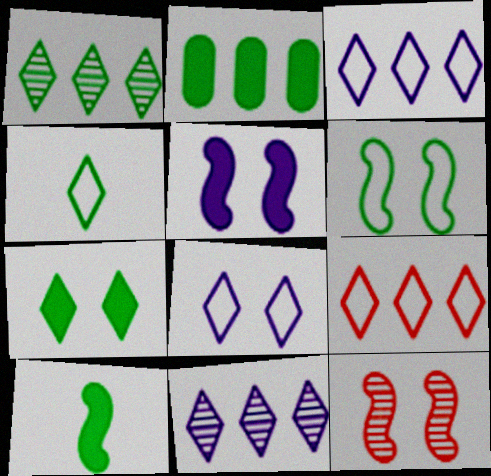[[1, 4, 7], 
[2, 7, 10], 
[4, 8, 9], 
[5, 6, 12]]